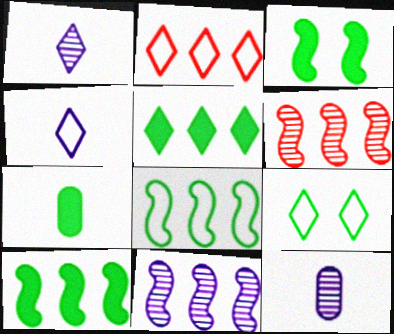[[2, 3, 12], 
[2, 4, 9], 
[3, 5, 7]]